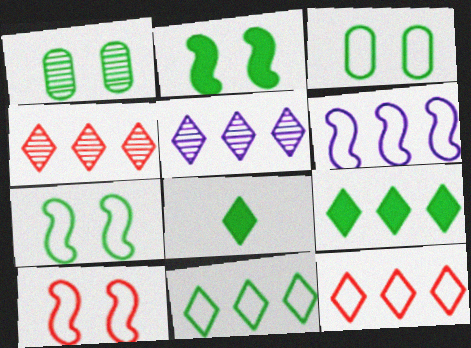[[5, 9, 12]]